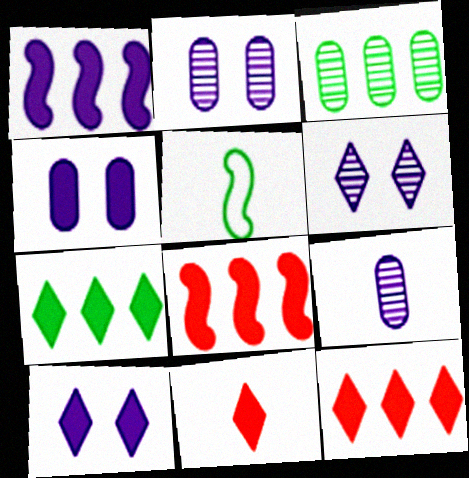[[2, 5, 12], 
[5, 9, 11], 
[7, 10, 11]]